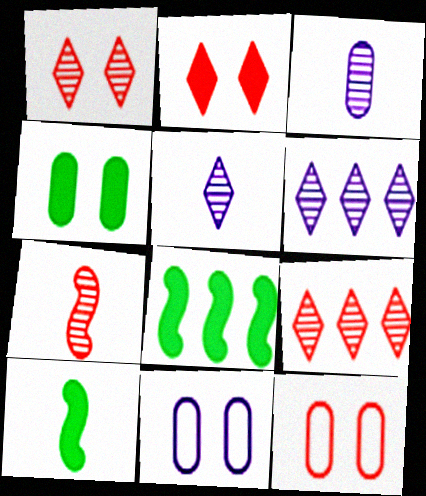[[5, 8, 12], 
[6, 10, 12], 
[9, 10, 11]]